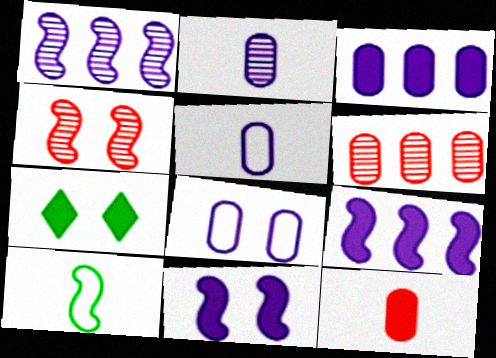[[2, 3, 8], 
[4, 7, 8], 
[4, 9, 10], 
[7, 9, 12]]